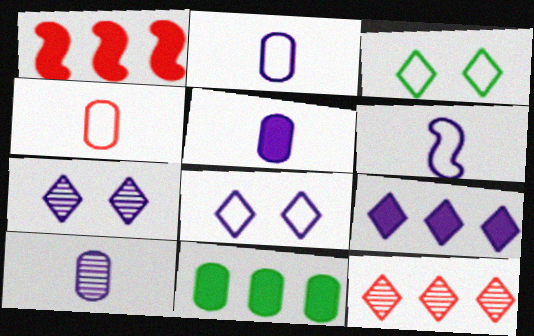[[1, 3, 10], 
[1, 9, 11], 
[2, 5, 10]]